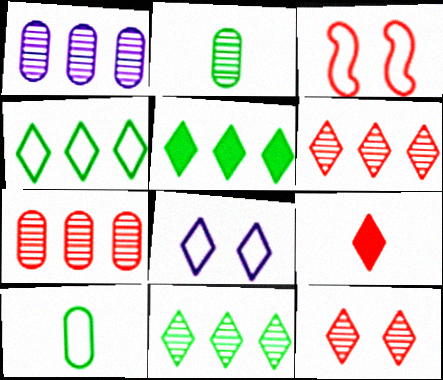[[3, 7, 9], 
[4, 5, 11], 
[8, 9, 11]]